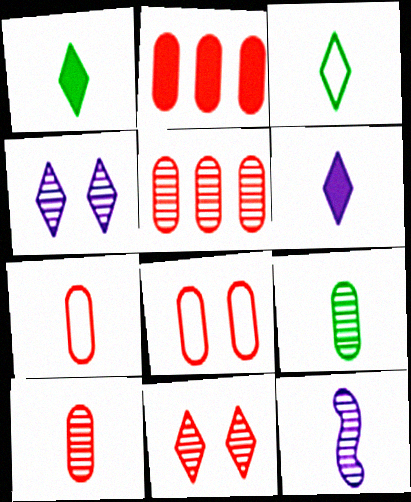[[1, 7, 12], 
[2, 8, 10]]